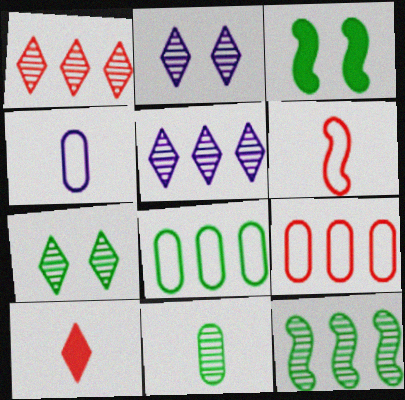[[1, 3, 4], 
[7, 11, 12]]